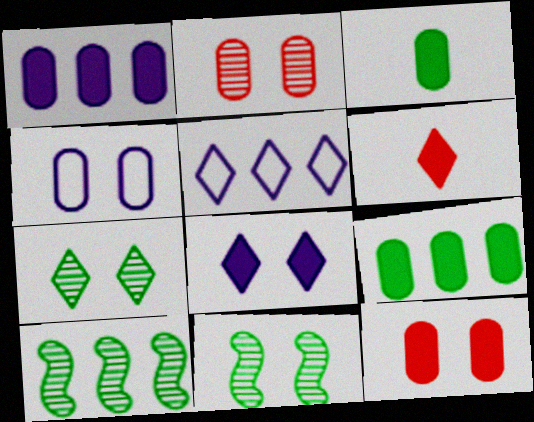[[1, 3, 12], 
[4, 6, 10], 
[5, 6, 7]]